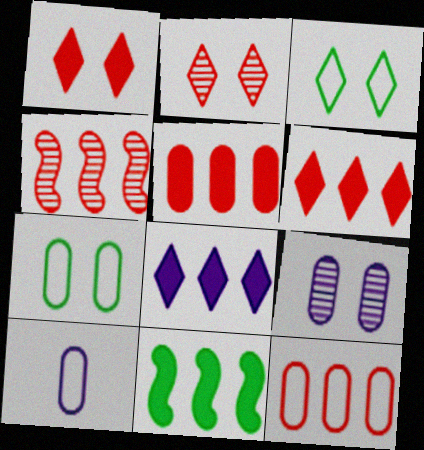[[2, 10, 11], 
[4, 6, 12], 
[5, 8, 11], 
[7, 10, 12]]